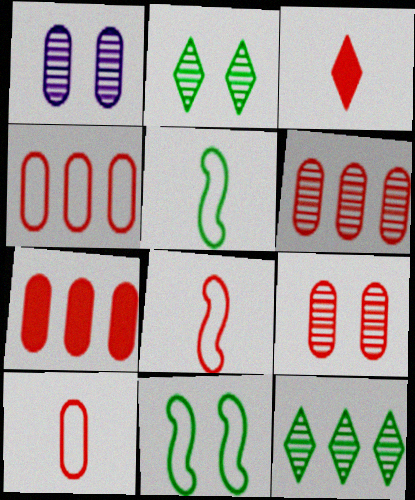[[4, 6, 7], 
[7, 9, 10]]